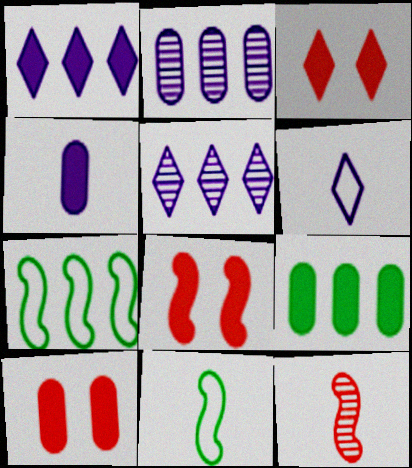[[2, 3, 11], 
[3, 8, 10], 
[4, 9, 10], 
[5, 10, 11]]